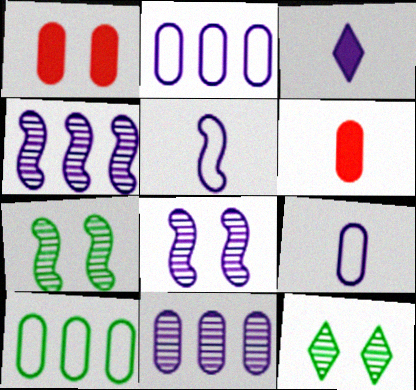[[2, 3, 8]]